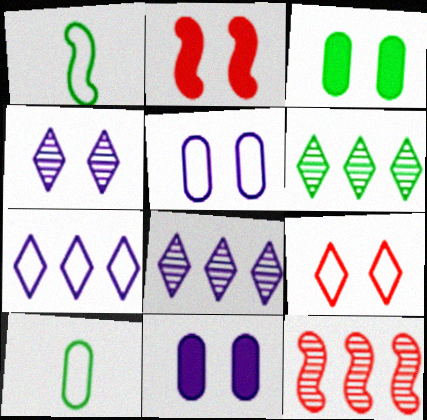[[1, 3, 6], 
[2, 8, 10]]